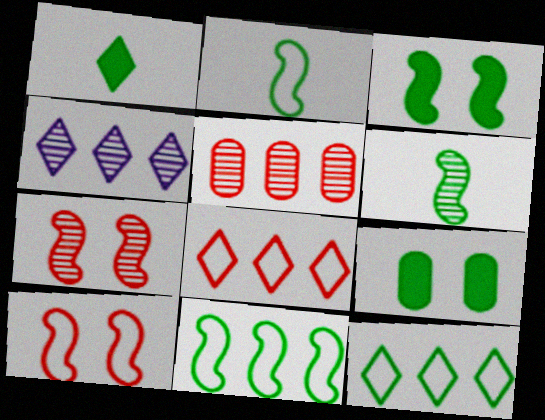[[3, 6, 11], 
[6, 9, 12]]